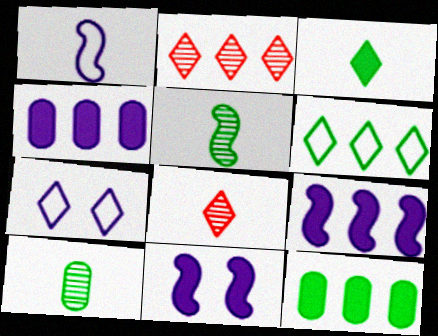[[2, 3, 7]]